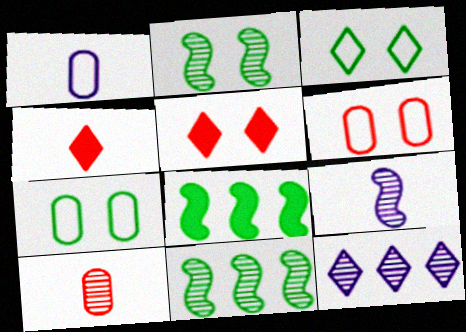[[1, 5, 11], 
[2, 10, 12], 
[3, 4, 12]]